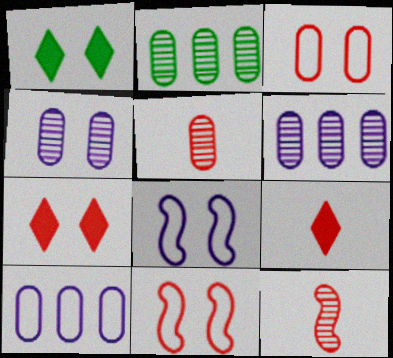[[1, 4, 11], 
[1, 10, 12], 
[2, 4, 5], 
[2, 8, 9]]